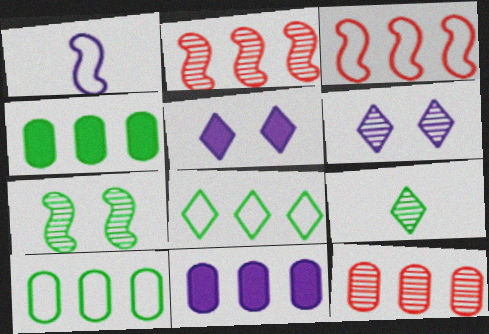[[1, 6, 11], 
[2, 8, 11], 
[10, 11, 12]]